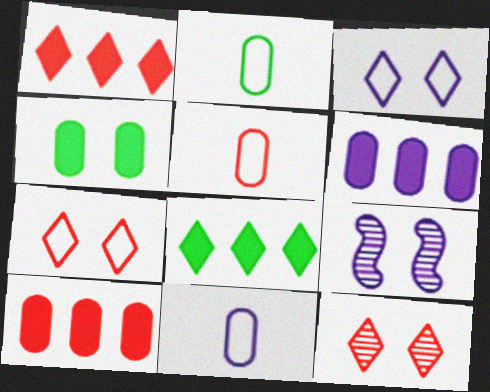[[1, 2, 9], 
[2, 5, 11], 
[4, 7, 9], 
[5, 8, 9]]